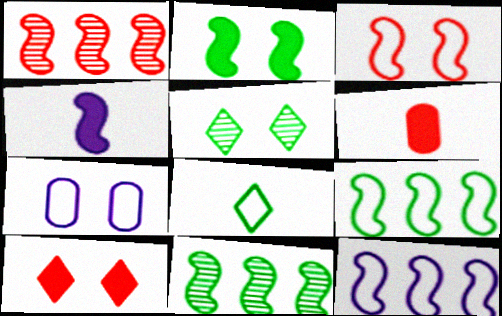[[3, 4, 11], 
[5, 6, 12]]